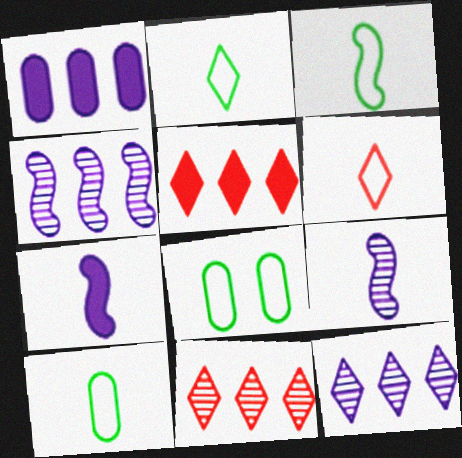[[2, 3, 10], 
[5, 8, 9], 
[7, 8, 11]]